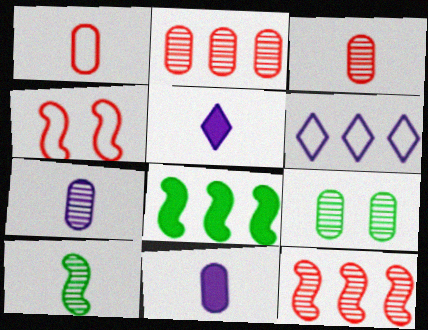[[1, 5, 10], 
[2, 6, 8], 
[2, 7, 9]]